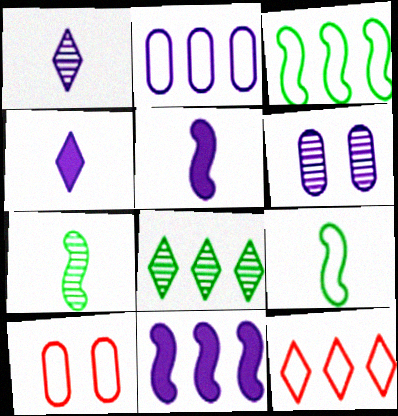[[2, 3, 12], 
[5, 8, 10]]